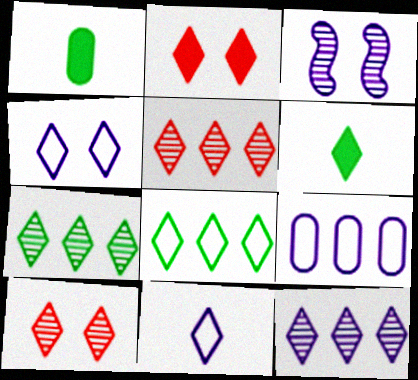[[2, 7, 11], 
[4, 5, 6], 
[5, 7, 12]]